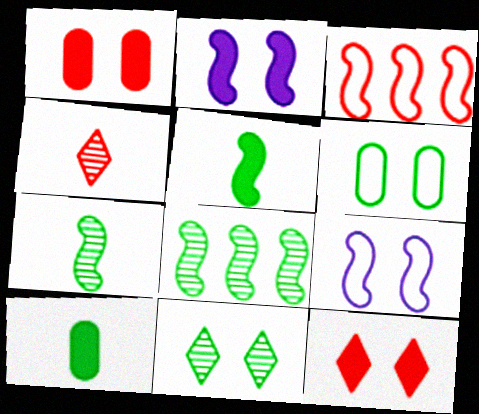[[1, 3, 4], 
[1, 9, 11], 
[2, 3, 7]]